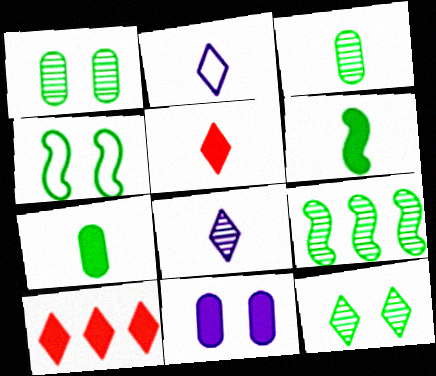[[2, 10, 12], 
[3, 9, 12], 
[4, 6, 9], 
[6, 10, 11]]